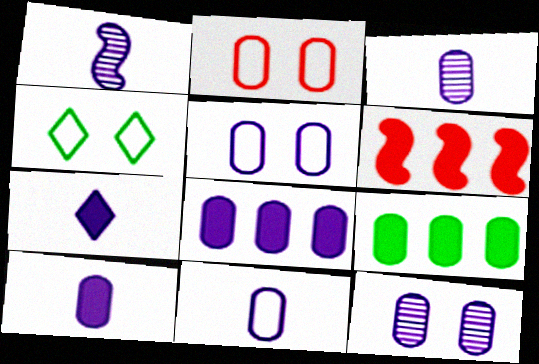[[1, 7, 11], 
[2, 3, 9], 
[3, 4, 6], 
[3, 5, 8], 
[3, 10, 11], 
[8, 11, 12]]